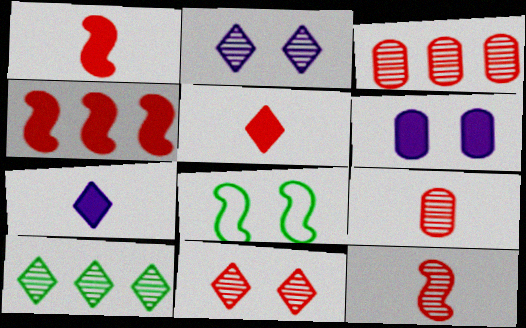[[3, 7, 8], 
[3, 11, 12], 
[6, 8, 11]]